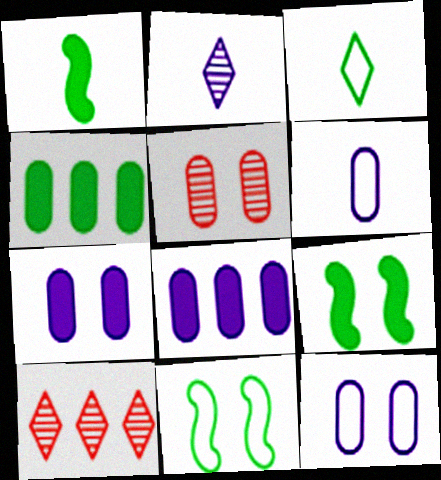[[1, 10, 12], 
[4, 5, 6], 
[6, 9, 10]]